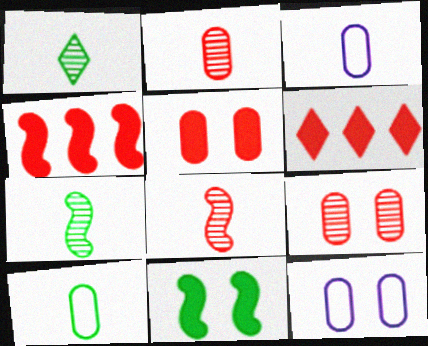[[1, 4, 12], 
[6, 7, 12]]